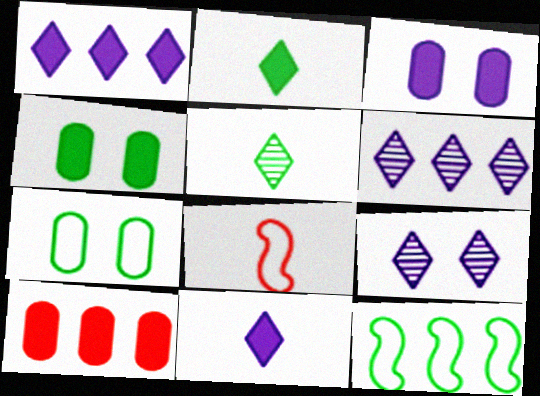[[4, 5, 12], 
[4, 6, 8], 
[6, 10, 12]]